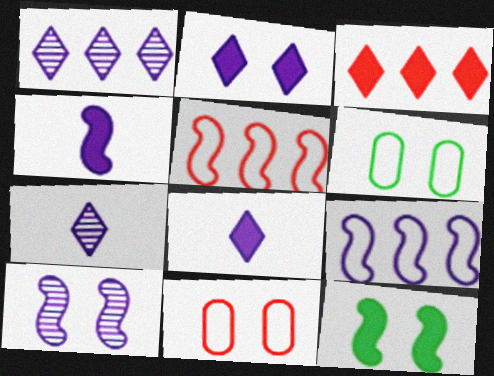[[4, 9, 10]]